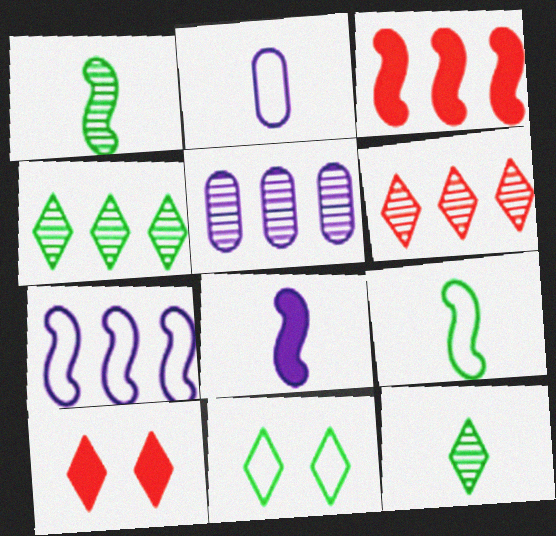[[5, 9, 10]]